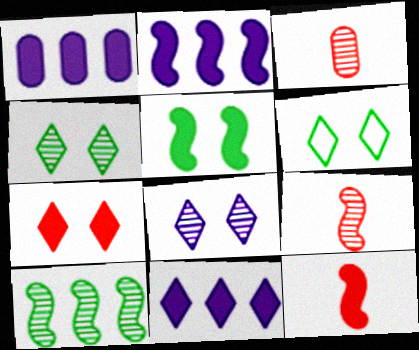[[1, 2, 11], 
[1, 6, 9], 
[2, 3, 6], 
[2, 5, 12], 
[3, 8, 10], 
[6, 7, 8]]